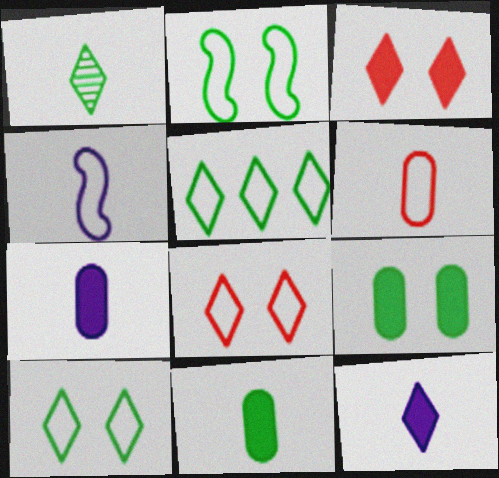[]